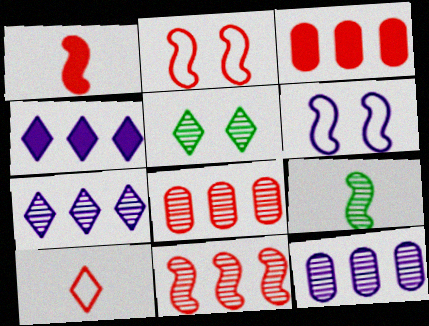[[1, 2, 11], 
[4, 5, 10]]